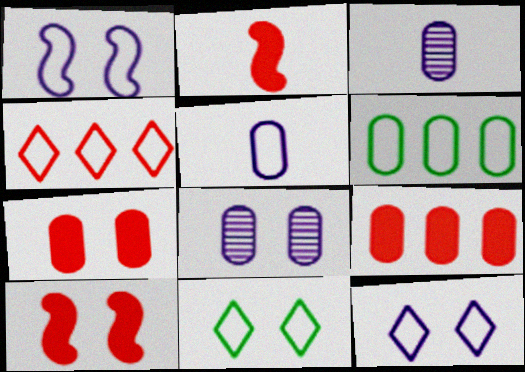[[3, 6, 7], 
[8, 10, 11]]